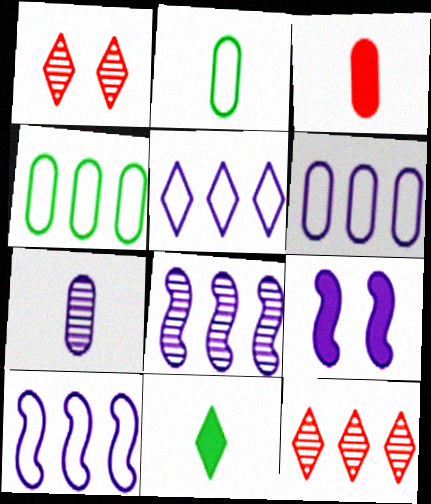[[1, 5, 11], 
[2, 3, 7], 
[2, 9, 12], 
[5, 6, 10], 
[5, 7, 9]]